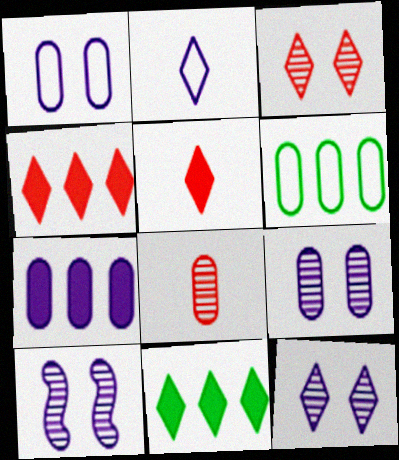[[2, 3, 11], 
[2, 7, 10], 
[5, 6, 10], 
[9, 10, 12]]